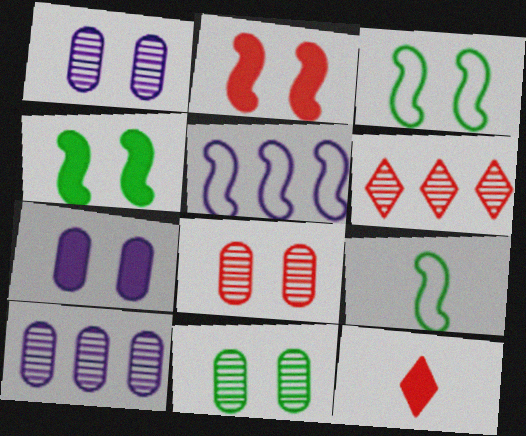[[1, 8, 11], 
[3, 10, 12], 
[5, 11, 12], 
[6, 7, 9]]